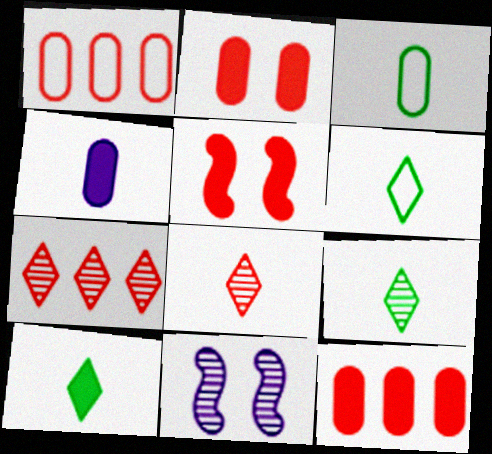[[1, 5, 8], 
[1, 10, 11], 
[6, 9, 10], 
[6, 11, 12]]